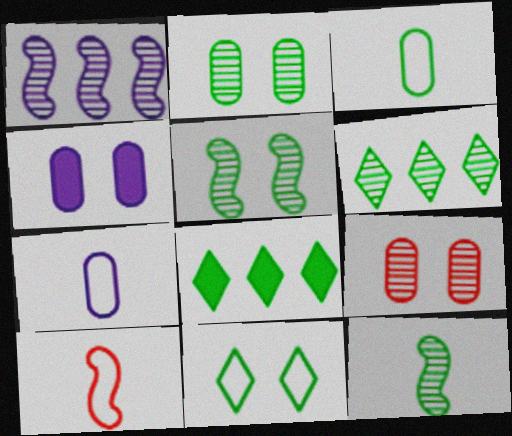[[2, 6, 12], 
[3, 5, 8], 
[4, 6, 10]]